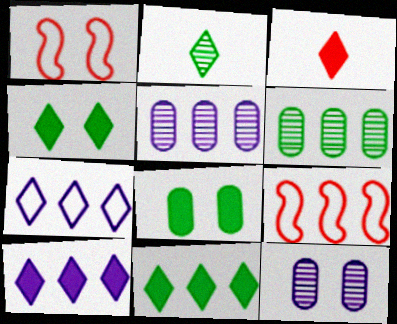[[1, 4, 12], 
[3, 4, 10], 
[5, 9, 11], 
[6, 9, 10]]